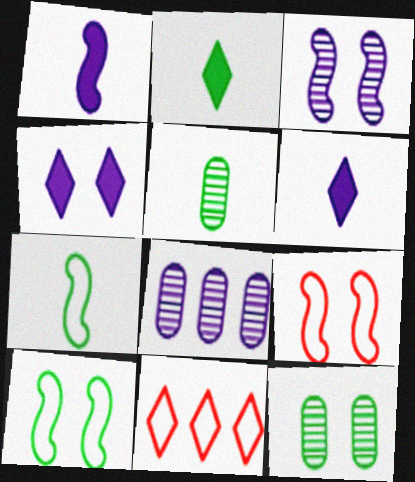[[1, 11, 12], 
[2, 5, 7], 
[2, 8, 9], 
[4, 9, 12]]